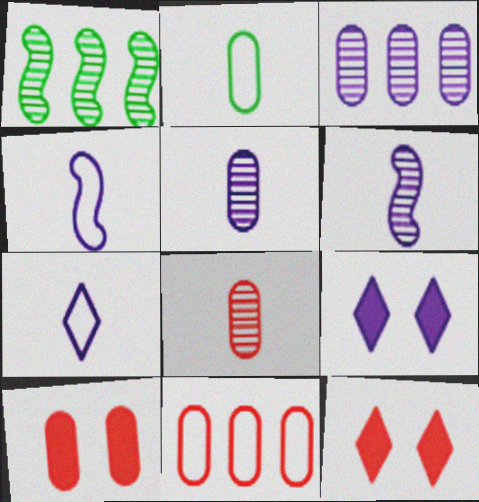[[1, 7, 10], 
[2, 3, 10], 
[3, 4, 9], 
[8, 10, 11]]